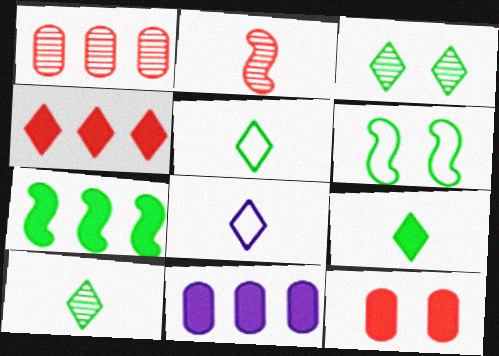[[3, 4, 8], 
[4, 7, 11], 
[5, 9, 10]]